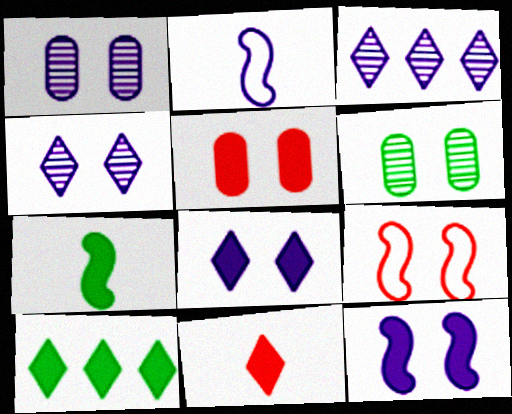[[6, 8, 9], 
[8, 10, 11]]